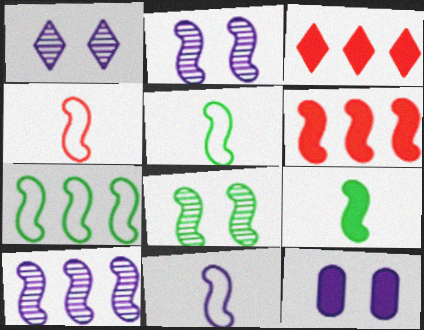[[2, 5, 6], 
[3, 9, 12], 
[4, 5, 11], 
[6, 7, 10], 
[6, 8, 11], 
[7, 8, 9]]